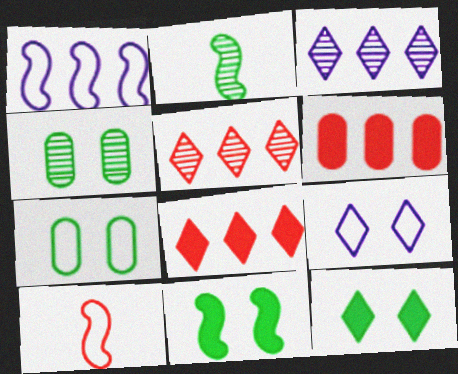[[2, 6, 9]]